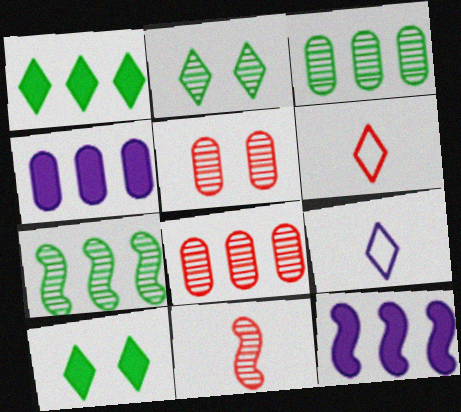[]